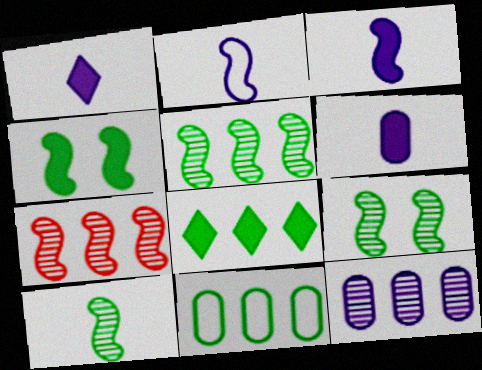[[1, 3, 6], 
[2, 4, 7], 
[5, 8, 11], 
[5, 9, 10]]